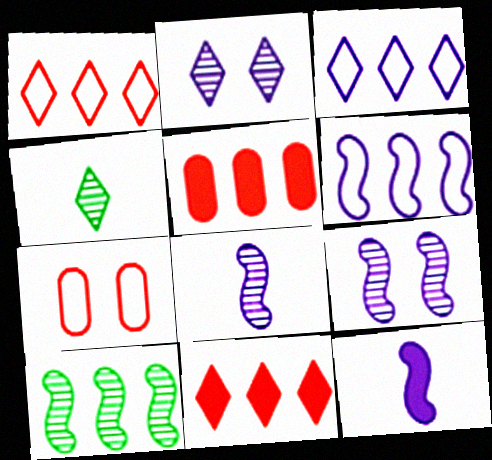[[3, 5, 10], 
[6, 9, 12]]